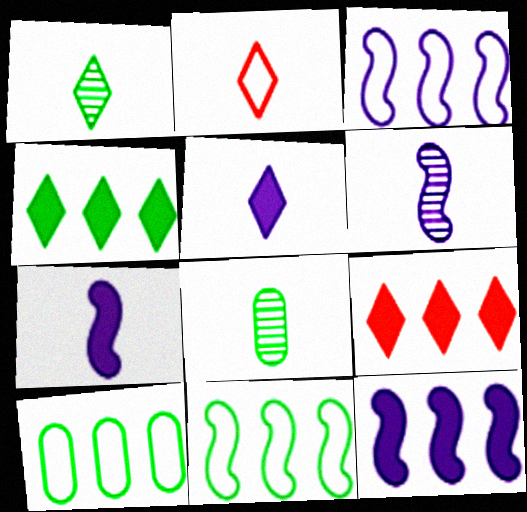[[1, 2, 5], 
[2, 7, 8]]